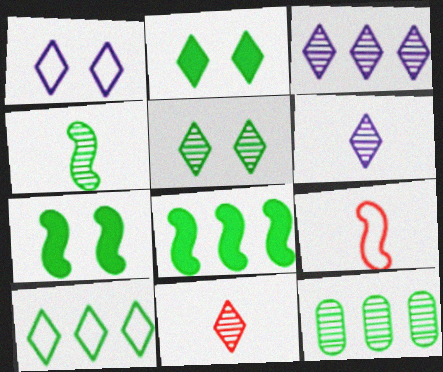[[3, 5, 11], 
[4, 5, 12], 
[8, 10, 12]]